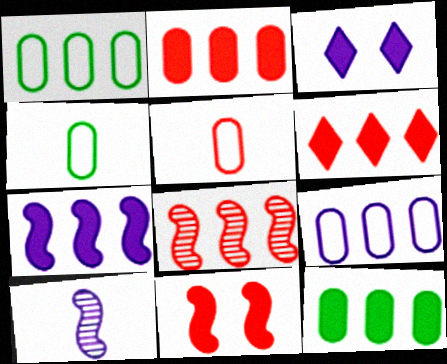[[3, 4, 8], 
[3, 9, 10], 
[6, 7, 12]]